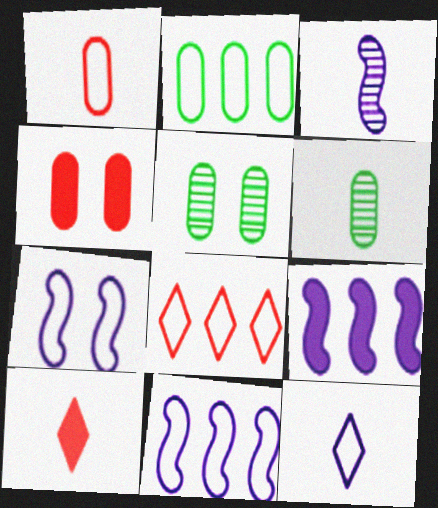[[2, 8, 11], 
[3, 7, 9], 
[5, 10, 11]]